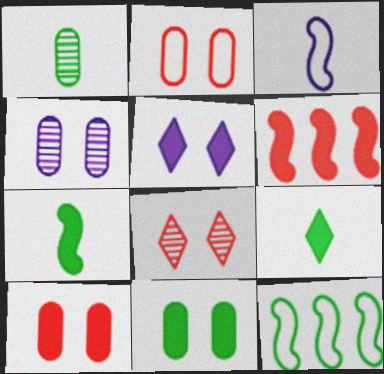[[2, 4, 11]]